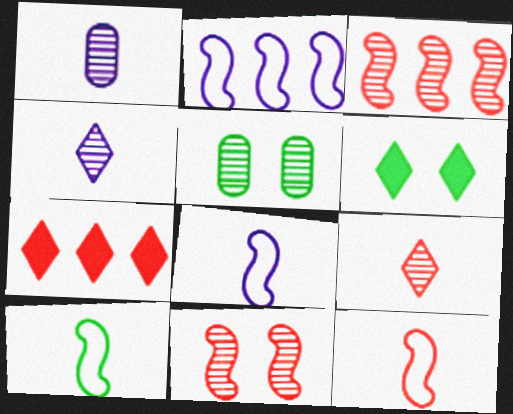[[3, 4, 5], 
[5, 7, 8], 
[8, 10, 12]]